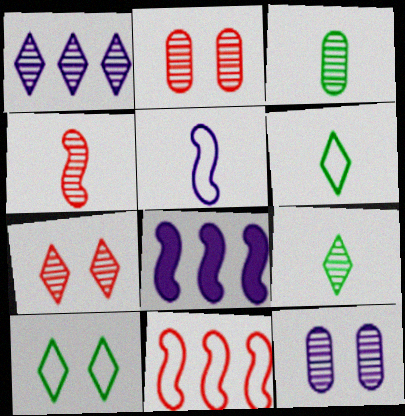[[1, 7, 9], 
[2, 6, 8]]